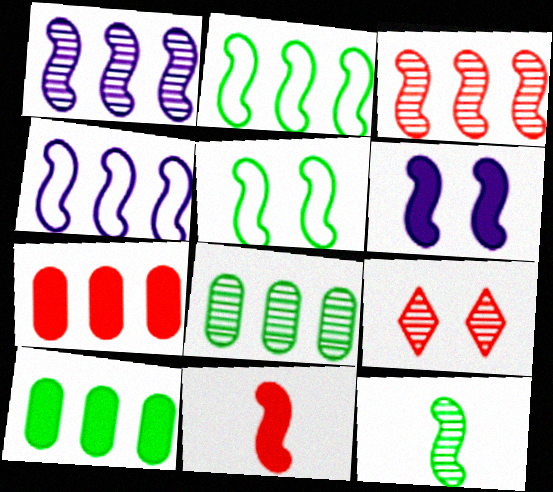[[1, 5, 11]]